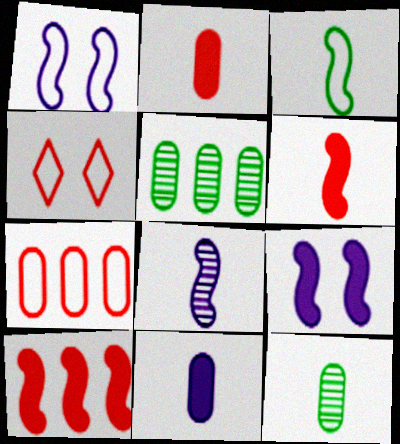[[3, 6, 8]]